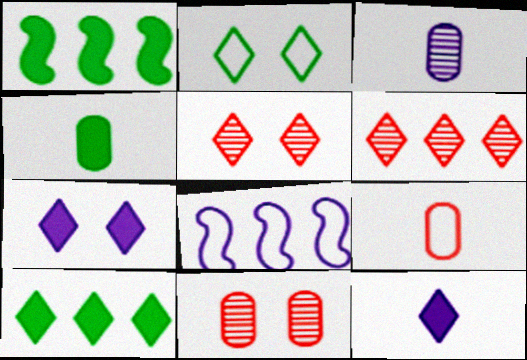[[2, 5, 7], 
[2, 6, 12], 
[2, 8, 9], 
[3, 4, 9], 
[3, 7, 8], 
[4, 5, 8]]